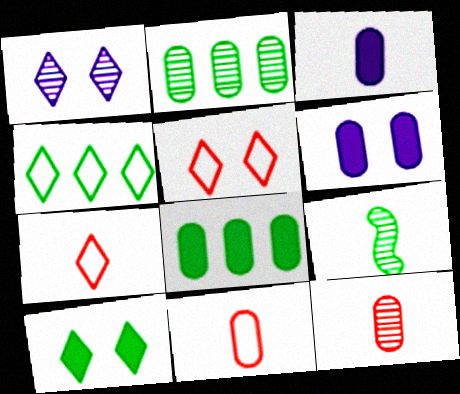[[1, 5, 10], 
[2, 6, 11], 
[3, 7, 9]]